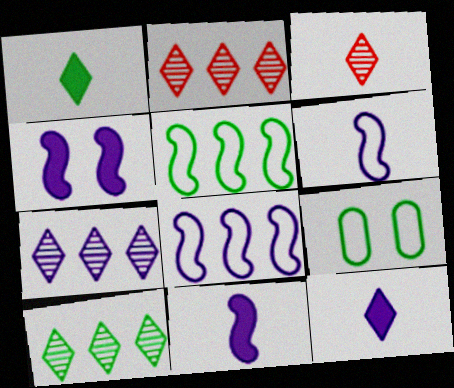[[2, 7, 10], 
[2, 9, 11]]